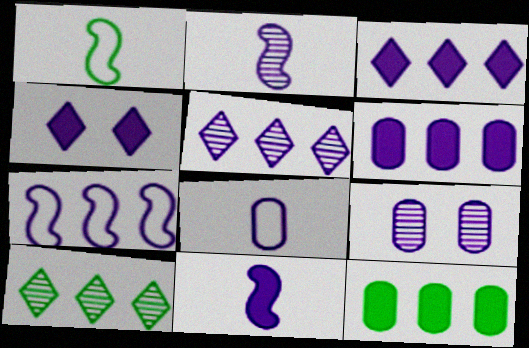[[2, 5, 9], 
[4, 6, 11], 
[5, 6, 7], 
[6, 8, 9]]